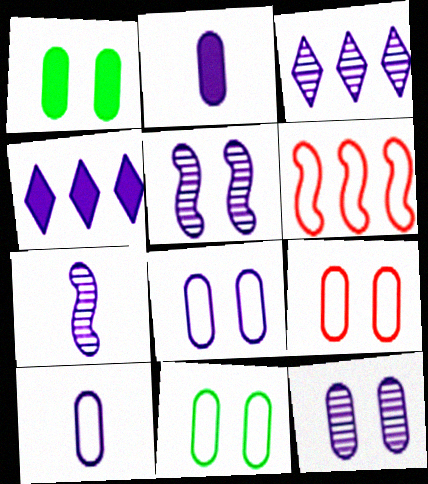[[1, 9, 12], 
[3, 7, 12], 
[4, 5, 10], 
[4, 7, 8], 
[8, 9, 11]]